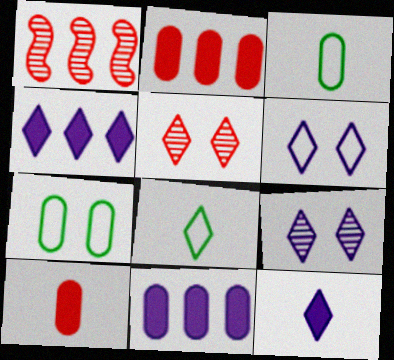[[1, 7, 12], 
[4, 5, 8]]